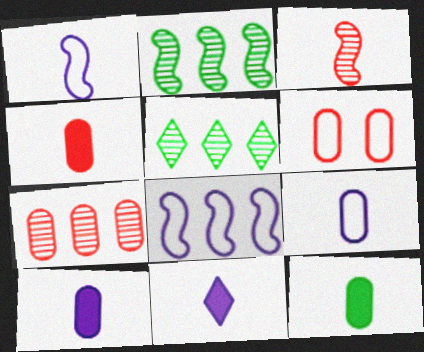[[2, 6, 11], 
[4, 6, 7], 
[4, 10, 12]]